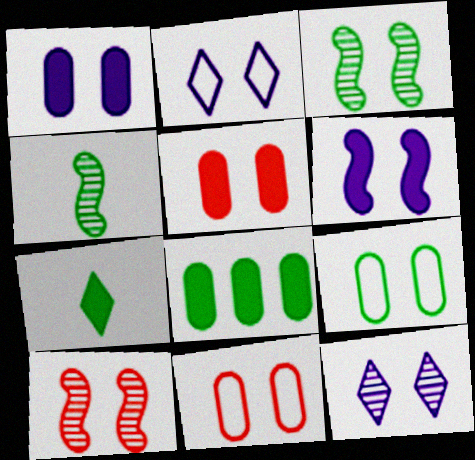[[2, 3, 5]]